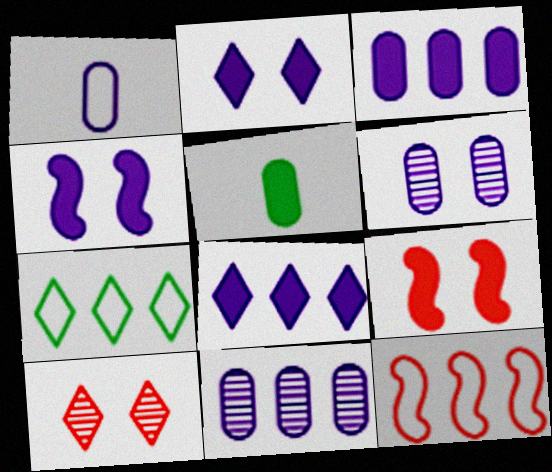[[1, 3, 6], 
[5, 8, 9]]